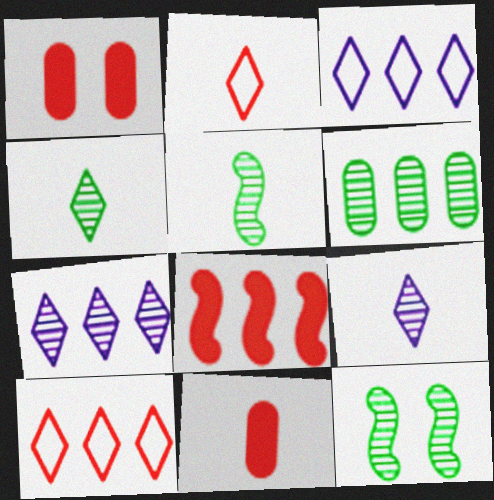[[1, 3, 5], 
[3, 6, 8], 
[3, 11, 12], 
[4, 6, 12]]